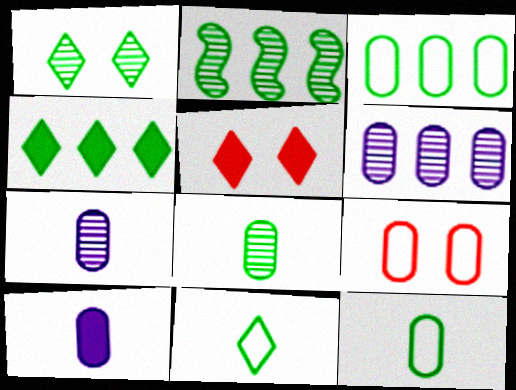[[1, 2, 8], 
[1, 4, 11], 
[2, 3, 4]]